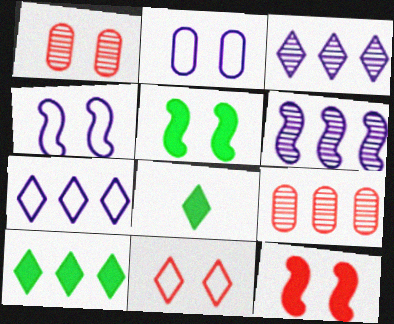[[1, 11, 12], 
[3, 8, 11], 
[4, 8, 9]]